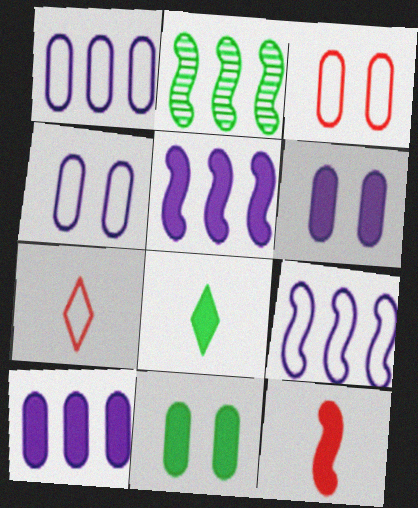[[2, 6, 7]]